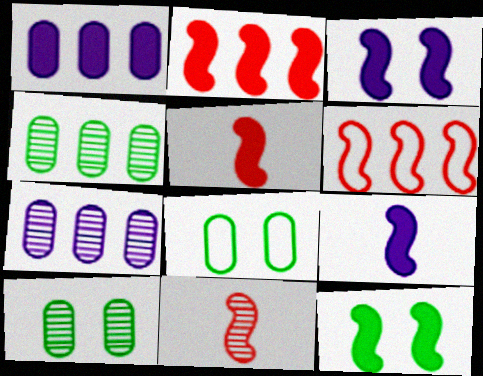[[2, 9, 12]]